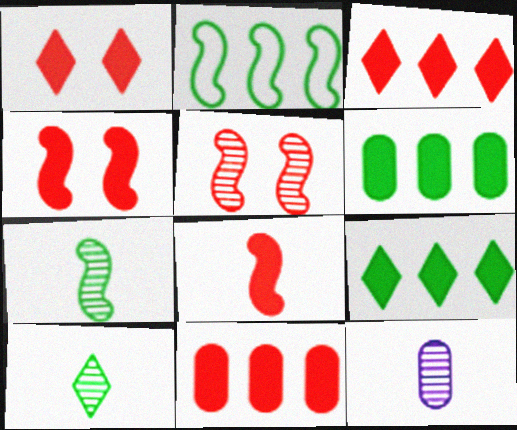[[1, 2, 12], 
[1, 8, 11]]